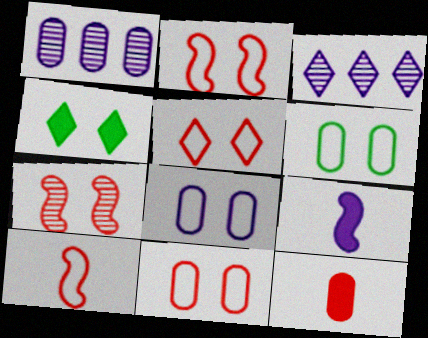[[1, 4, 10], 
[1, 6, 12], 
[2, 5, 11], 
[3, 8, 9], 
[4, 7, 8], 
[6, 8, 11]]